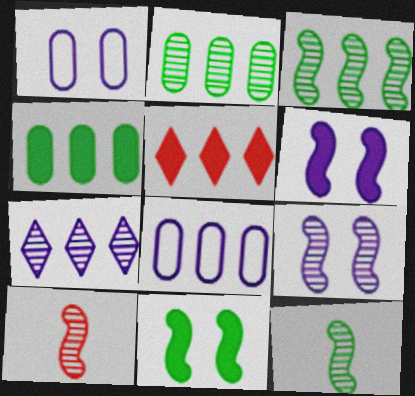[[1, 5, 12], 
[3, 5, 8], 
[3, 9, 10]]